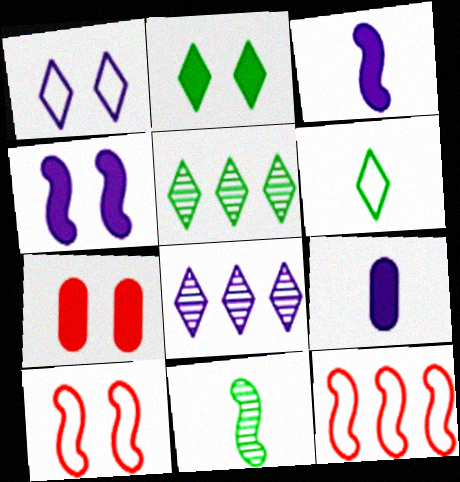[[2, 4, 7], 
[2, 5, 6], 
[4, 11, 12], 
[5, 9, 10]]